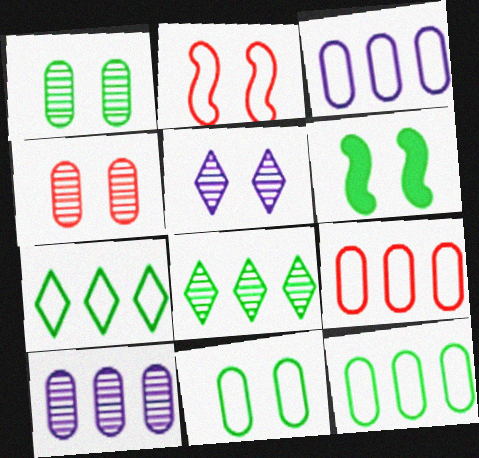[[3, 9, 12]]